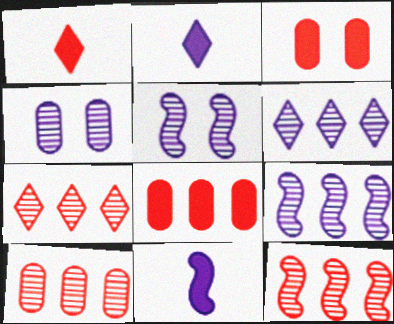[[7, 10, 12]]